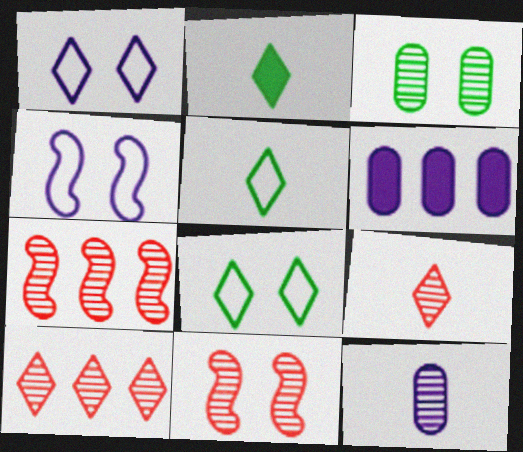[[1, 2, 10], 
[5, 6, 11]]